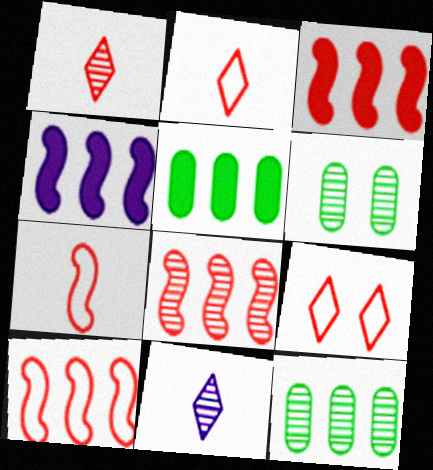[[2, 4, 6], 
[3, 8, 10], 
[6, 8, 11]]